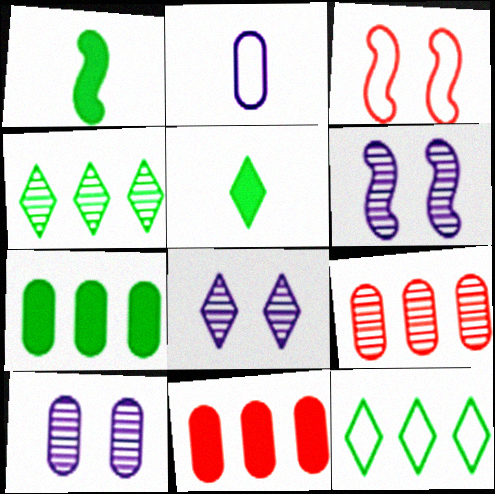[[2, 3, 12], 
[6, 8, 10]]